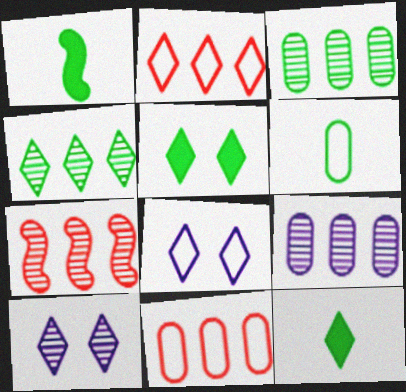[[1, 10, 11], 
[2, 10, 12], 
[4, 7, 9]]